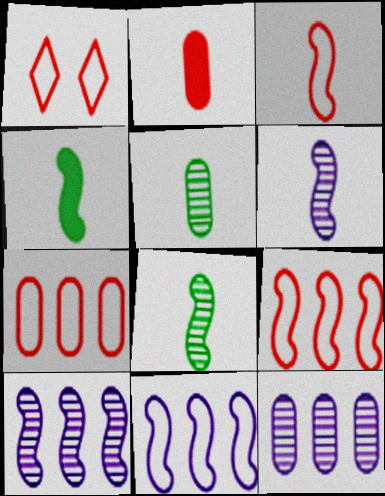[[1, 3, 7], 
[1, 4, 12], 
[3, 4, 6]]